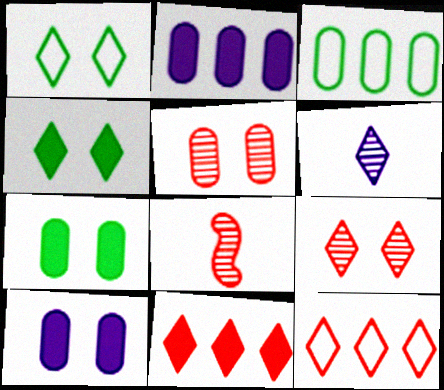[[1, 2, 8], 
[1, 6, 11], 
[4, 6, 12]]